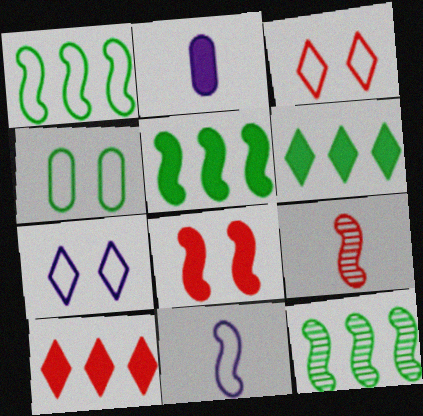[[1, 5, 12], 
[2, 3, 12], 
[2, 6, 8], 
[8, 11, 12]]